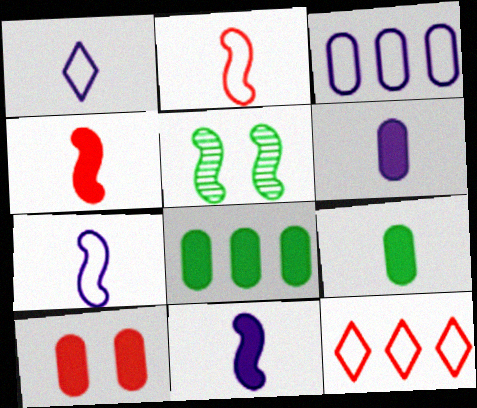[[5, 6, 12], 
[6, 8, 10]]